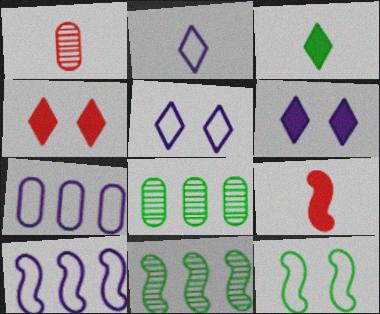[[3, 8, 12], 
[5, 8, 9]]